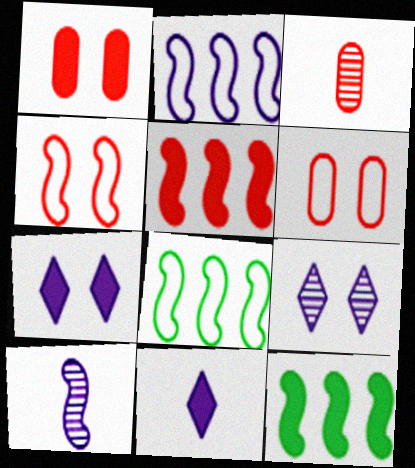[[1, 11, 12], 
[3, 7, 8], 
[4, 10, 12]]